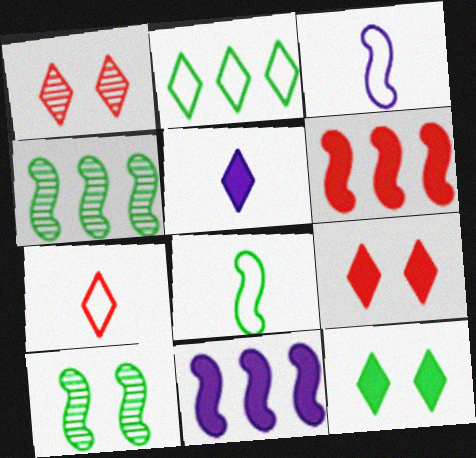[[1, 2, 5], 
[3, 6, 10]]